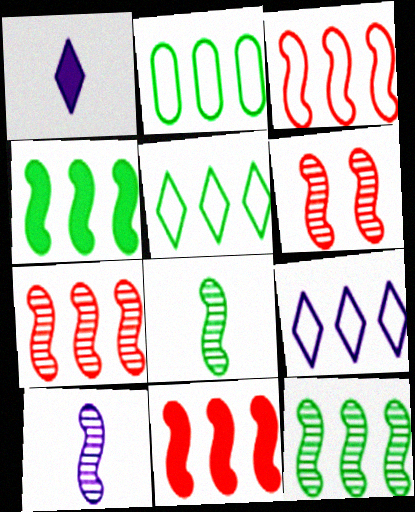[[1, 2, 6], 
[2, 3, 9], 
[3, 7, 11], 
[6, 10, 12]]